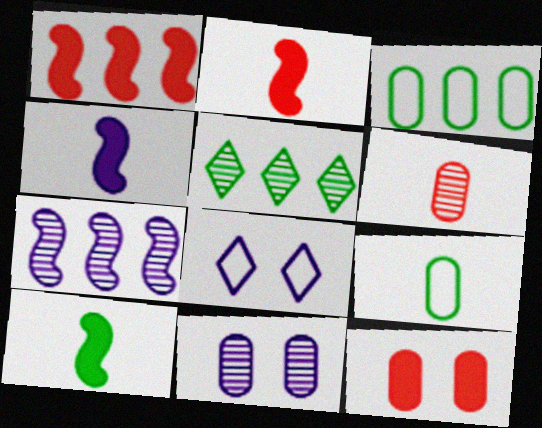[[2, 4, 10]]